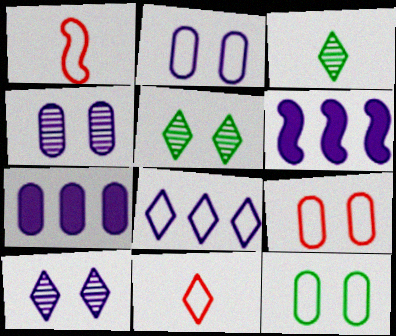[[1, 5, 7], 
[1, 8, 12], 
[2, 9, 12], 
[3, 6, 9]]